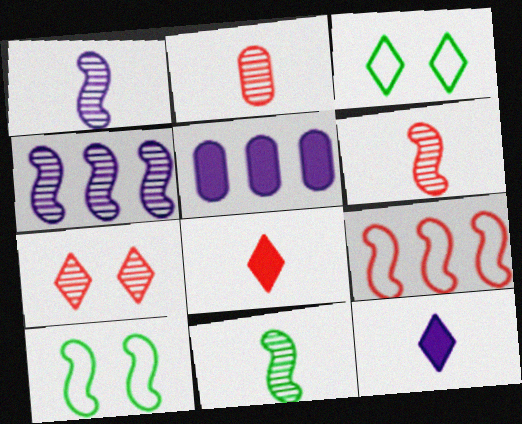[[1, 6, 11], 
[3, 5, 6]]